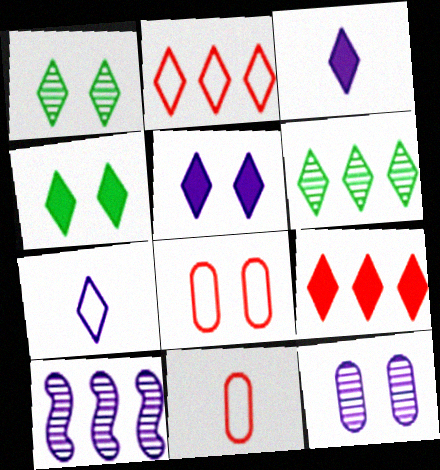[[1, 2, 3], 
[1, 7, 9], 
[3, 4, 9], 
[4, 10, 11]]